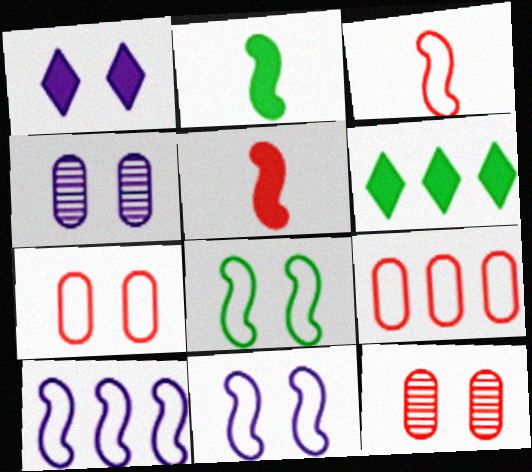[[1, 4, 11], 
[1, 8, 12], 
[3, 4, 6], 
[3, 8, 10]]